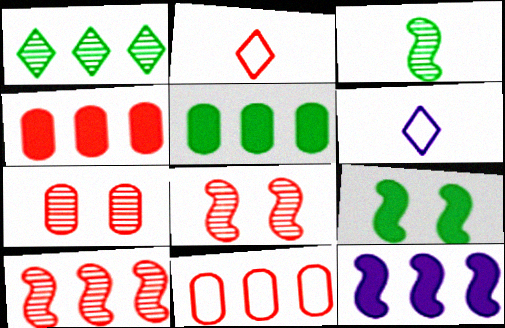[[1, 11, 12], 
[2, 4, 8], 
[5, 6, 8]]